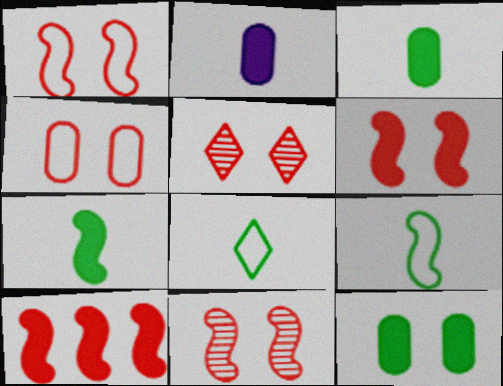[[1, 6, 11], 
[4, 5, 6]]